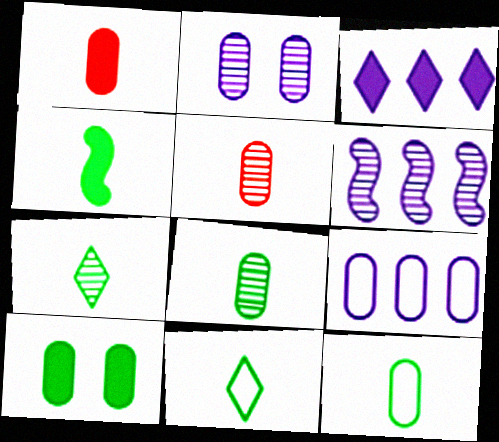[[3, 6, 9], 
[4, 7, 12], 
[4, 8, 11], 
[5, 9, 10]]